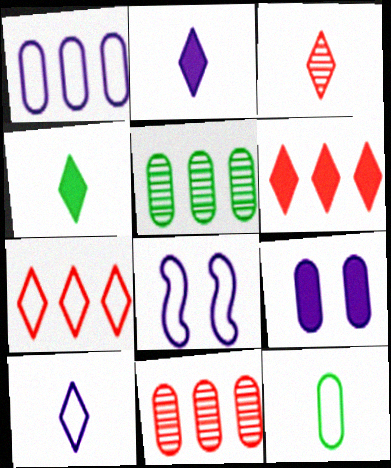[[1, 8, 10], 
[3, 4, 10], 
[4, 8, 11], 
[7, 8, 12], 
[9, 11, 12]]